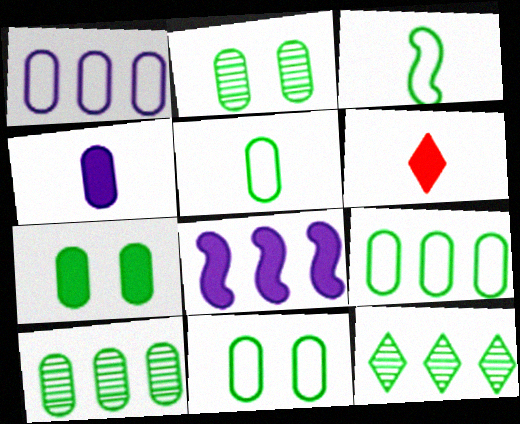[[2, 7, 11], 
[3, 7, 12], 
[5, 7, 10], 
[5, 9, 11], 
[6, 7, 8]]